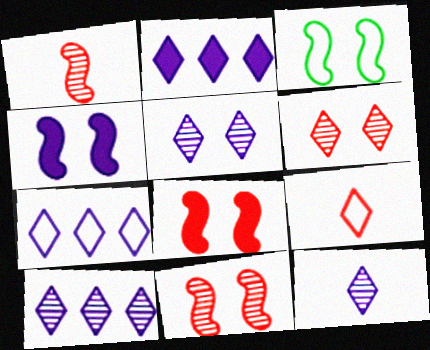[[2, 7, 10], 
[3, 4, 11], 
[5, 10, 12]]